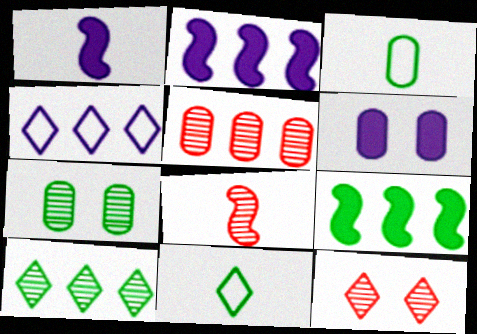[[2, 3, 12], 
[3, 5, 6], 
[4, 5, 9], 
[5, 8, 12], 
[7, 9, 11]]